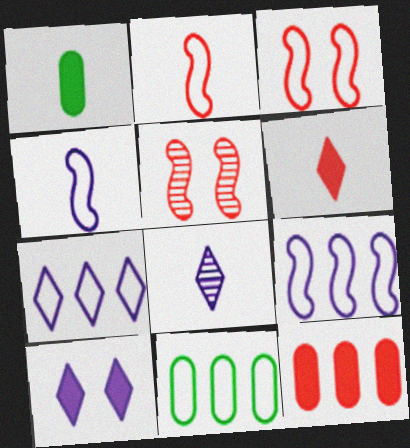[[1, 2, 8], 
[1, 5, 7], 
[7, 8, 10]]